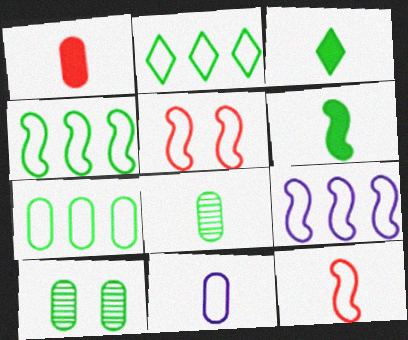[[1, 8, 11], 
[2, 4, 7], 
[2, 5, 11], 
[2, 6, 10], 
[3, 4, 10]]